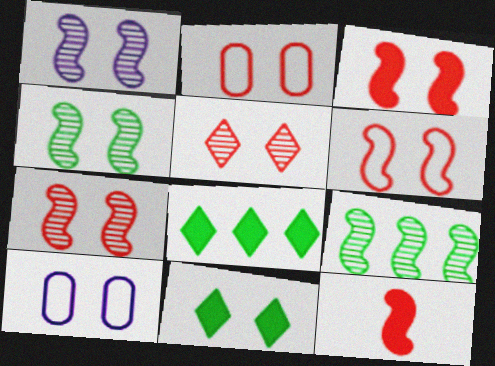[[1, 2, 11], 
[1, 4, 7], 
[2, 3, 5], 
[3, 6, 7], 
[7, 10, 11]]